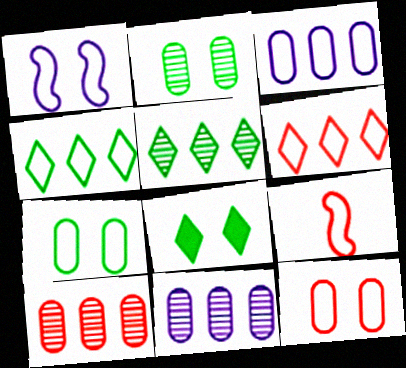[[6, 9, 12], 
[8, 9, 11]]